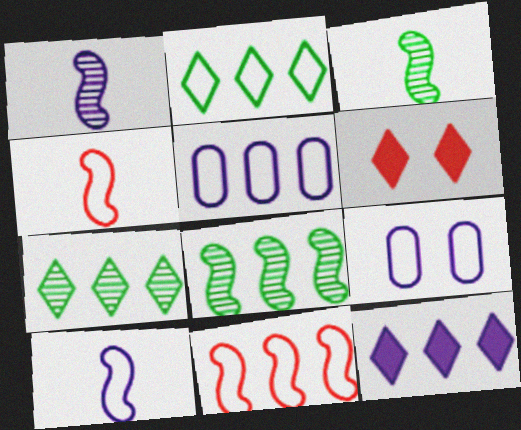[[1, 9, 12], 
[2, 4, 9], 
[2, 5, 11], 
[3, 5, 6]]